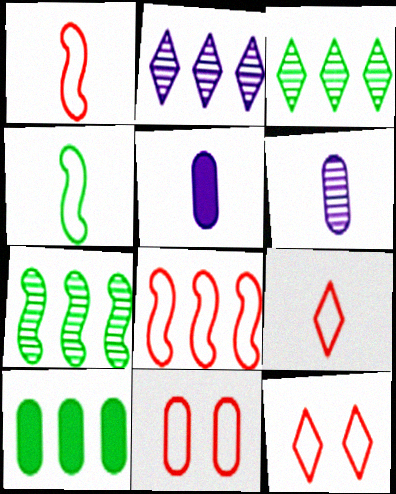[[2, 8, 10], 
[5, 7, 12], 
[6, 10, 11], 
[8, 9, 11]]